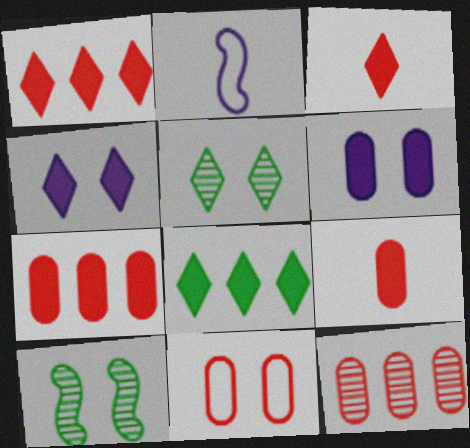[[2, 5, 7], 
[3, 4, 8], 
[4, 10, 11], 
[9, 11, 12]]